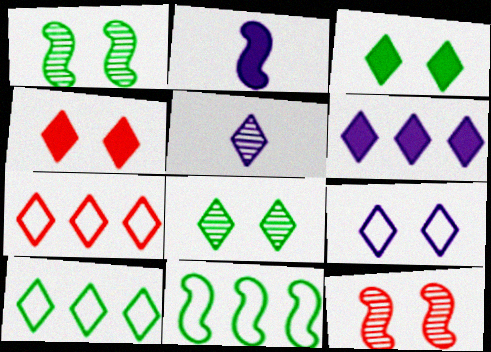[[2, 11, 12], 
[3, 5, 7], 
[4, 5, 10], 
[4, 8, 9], 
[5, 6, 9]]